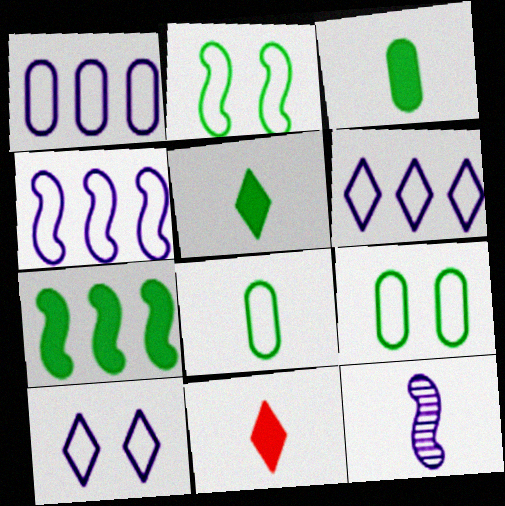[[1, 4, 6], 
[8, 11, 12]]